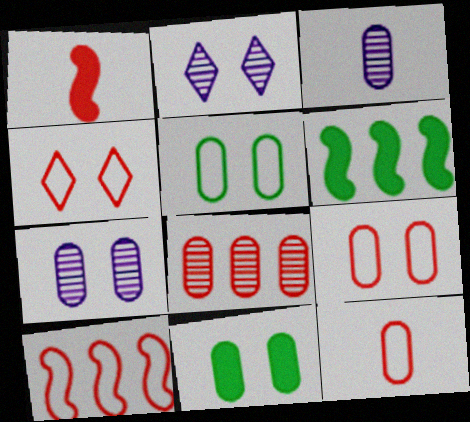[[1, 4, 8], 
[2, 6, 12], 
[3, 4, 6], 
[4, 10, 12], 
[7, 9, 11]]